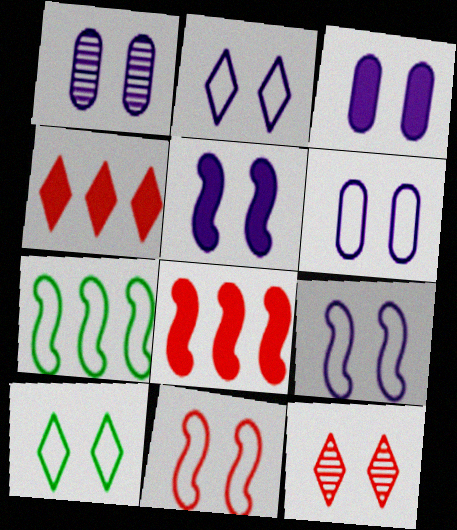[[1, 2, 5], 
[1, 3, 6], 
[2, 6, 9], 
[6, 10, 11]]